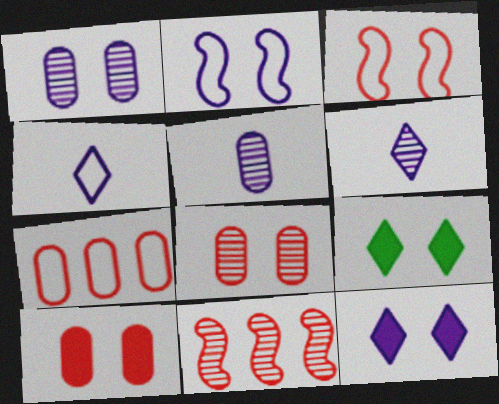[[1, 2, 12], 
[1, 3, 9], 
[2, 8, 9]]